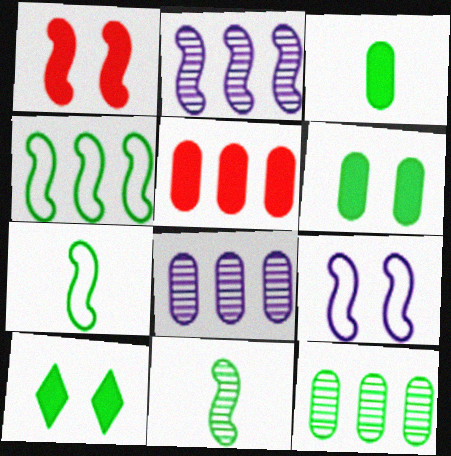[[1, 2, 7], 
[7, 10, 12]]